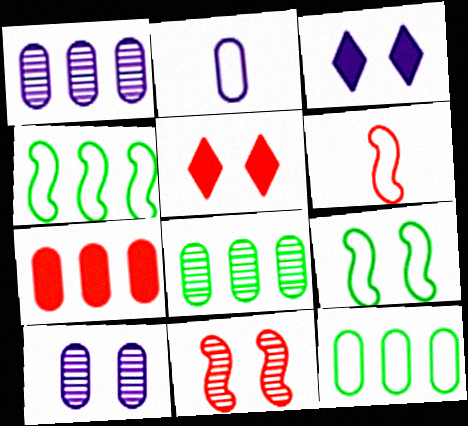[[1, 7, 12], 
[3, 6, 8], 
[5, 9, 10]]